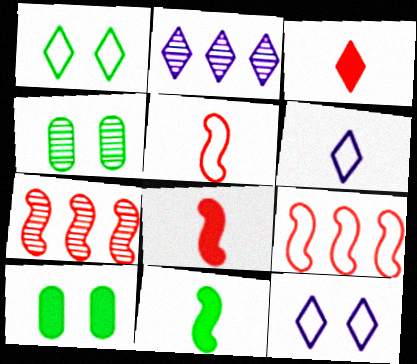[[1, 2, 3], 
[2, 5, 10], 
[6, 7, 10]]